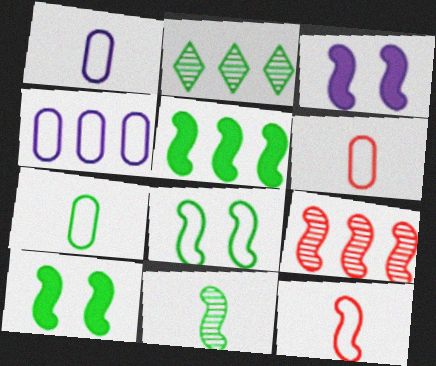[[1, 6, 7], 
[2, 3, 6], 
[2, 7, 10], 
[5, 8, 11]]